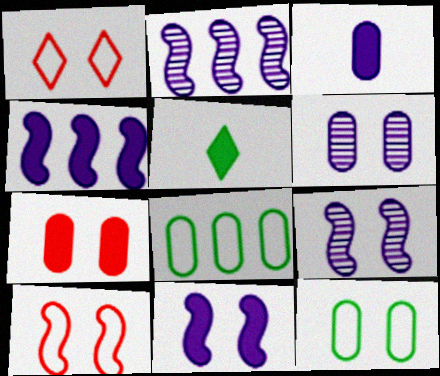[[4, 5, 7], 
[6, 7, 12]]